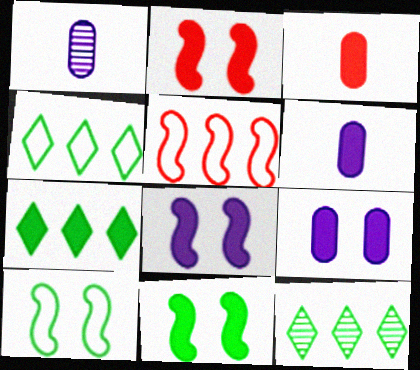[[1, 2, 4], 
[2, 6, 7], 
[2, 8, 11], 
[3, 7, 8], 
[4, 7, 12]]